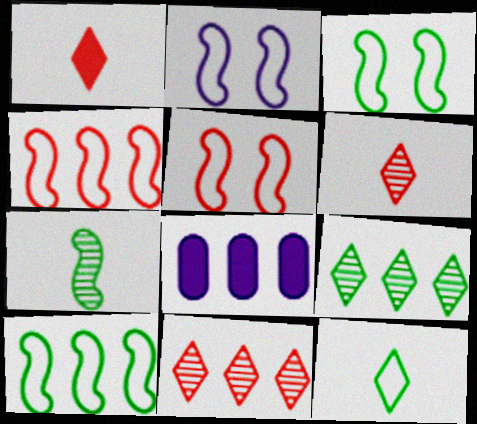[[2, 3, 5], 
[3, 6, 8], 
[4, 8, 9], 
[8, 10, 11]]